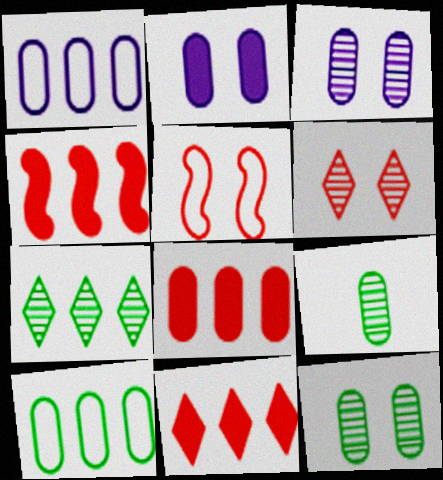[[1, 4, 7], 
[4, 8, 11]]